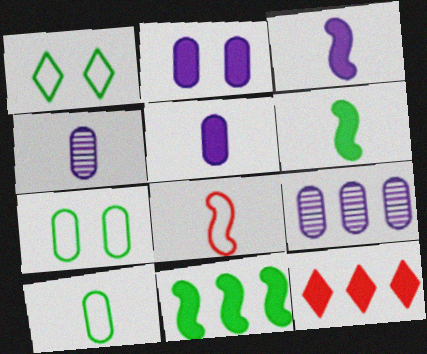[[2, 6, 12]]